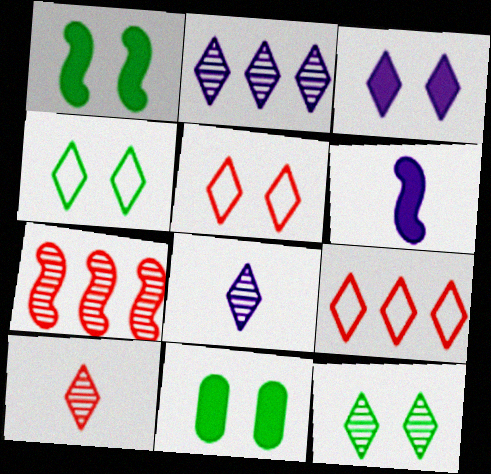[[2, 10, 12], 
[3, 5, 12]]